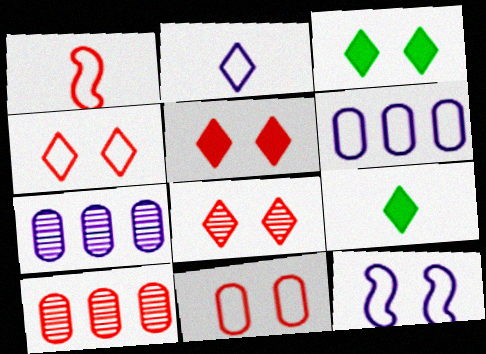[[1, 3, 7], 
[1, 5, 10], 
[2, 6, 12], 
[4, 5, 8], 
[9, 10, 12]]